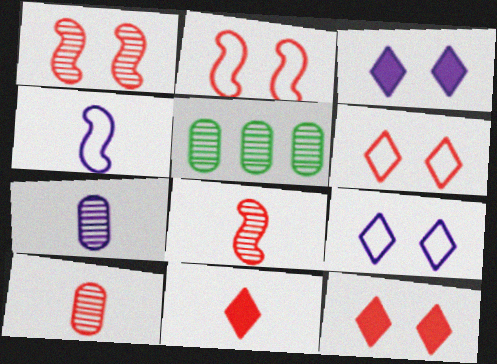[[4, 5, 12]]